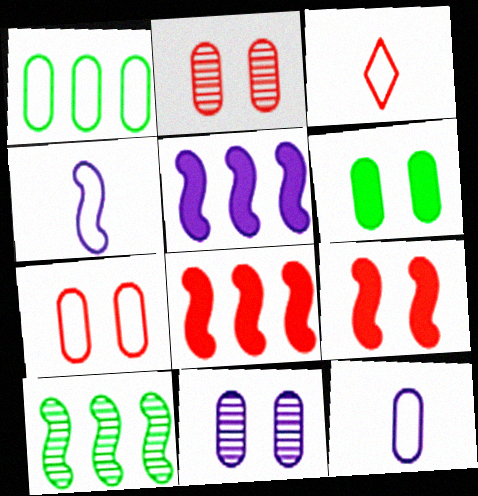[[1, 7, 12], 
[2, 3, 8], 
[4, 9, 10], 
[6, 7, 11]]